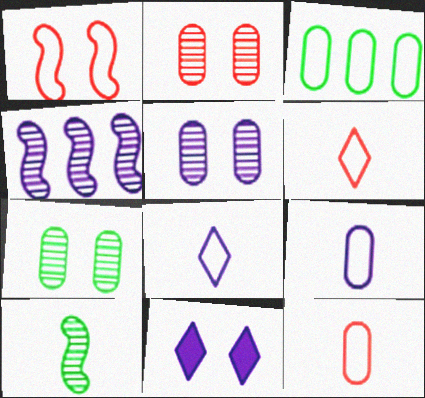[[1, 3, 8], 
[1, 7, 11], 
[2, 5, 7], 
[4, 9, 11]]